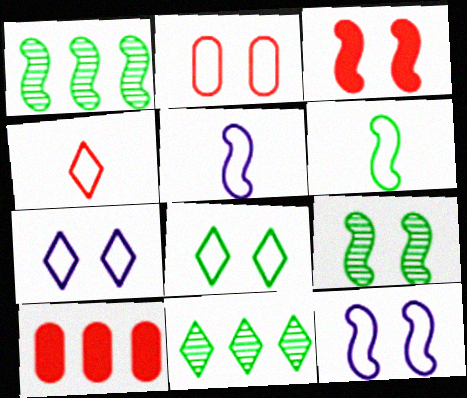[[1, 3, 5], 
[2, 8, 12], 
[3, 9, 12]]